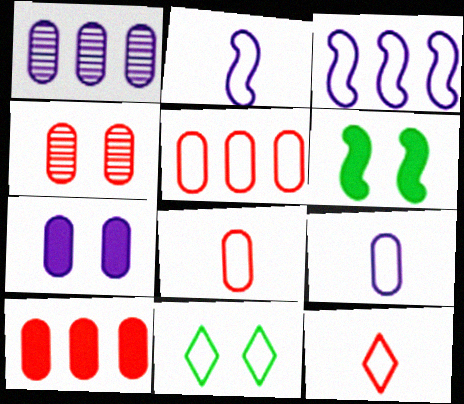[[1, 6, 12], 
[1, 7, 9], 
[2, 5, 11], 
[3, 8, 11], 
[4, 8, 10]]